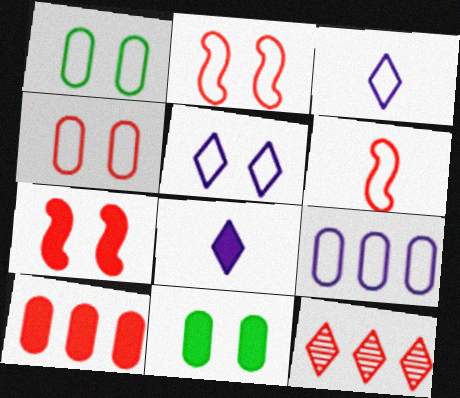[[1, 2, 5]]